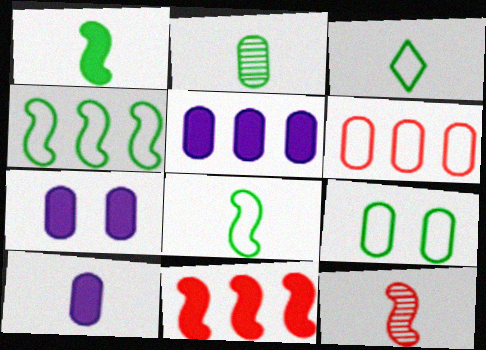[[1, 2, 3], 
[2, 6, 7], 
[3, 4, 9], 
[3, 10, 12], 
[5, 7, 10]]